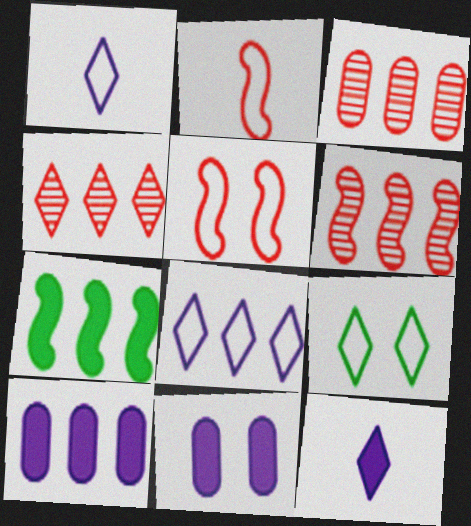[[3, 4, 6], 
[3, 7, 8], 
[4, 9, 12]]